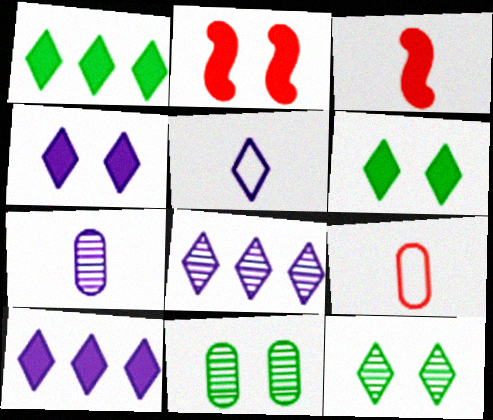[[4, 5, 8]]